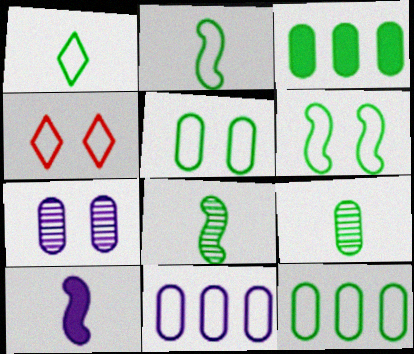[[1, 6, 12], 
[2, 4, 11], 
[3, 5, 9]]